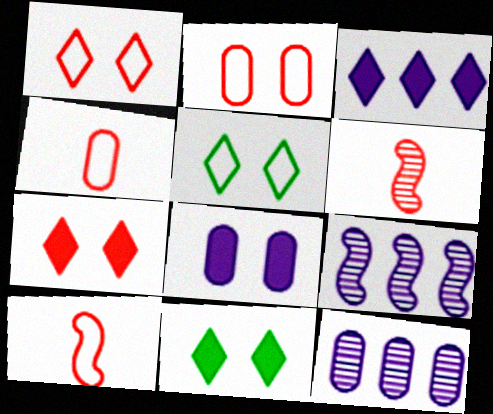[[4, 9, 11], 
[10, 11, 12]]